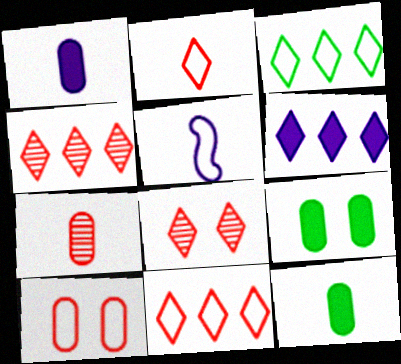[[3, 4, 6], 
[3, 5, 10], 
[4, 5, 9]]